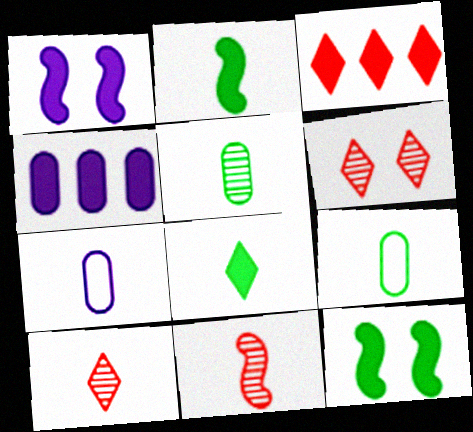[[2, 7, 10], 
[7, 8, 11]]